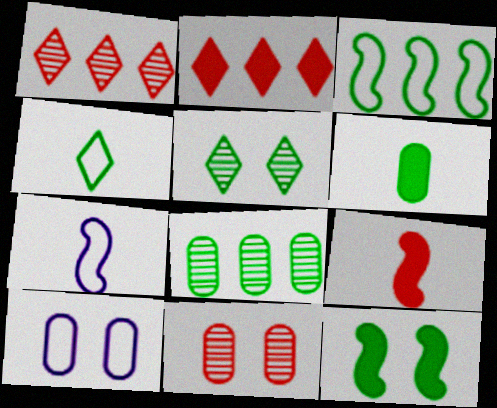[[3, 5, 6], 
[4, 8, 12]]